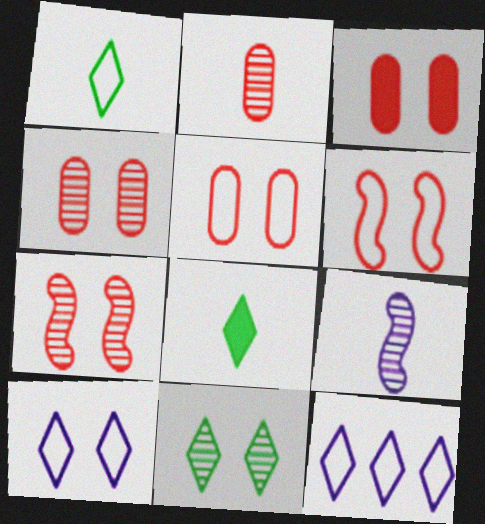[[3, 4, 5]]